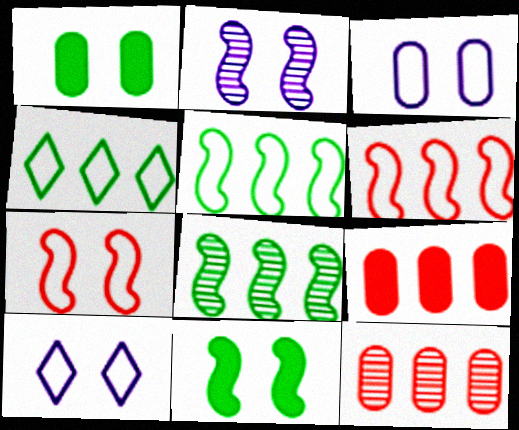[[2, 7, 11]]